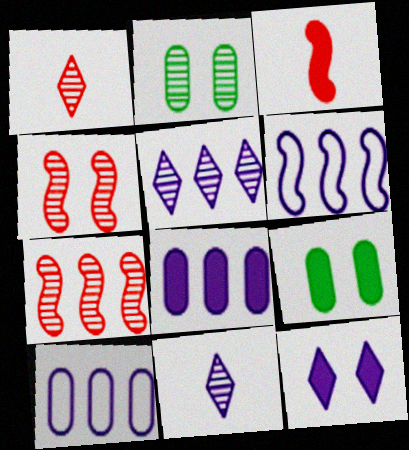[[1, 6, 9], 
[2, 7, 11], 
[5, 6, 8]]